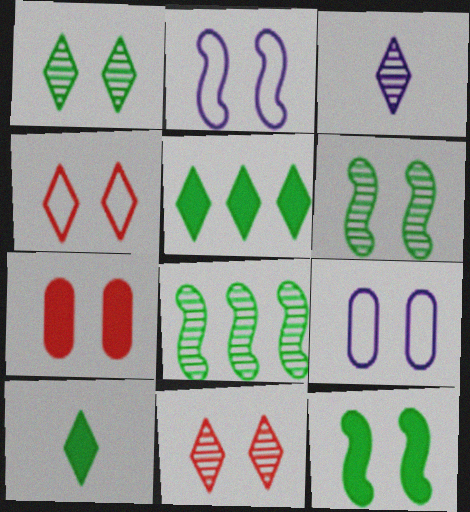[[1, 2, 7], 
[3, 4, 5], 
[9, 11, 12]]